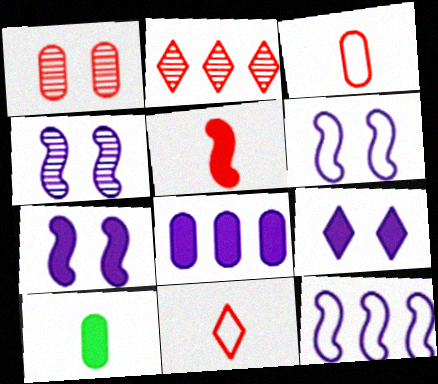[[2, 6, 10], 
[4, 6, 7]]